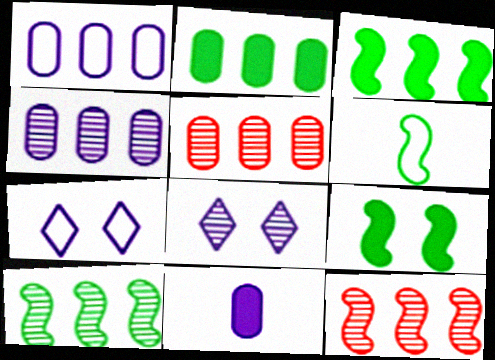[[1, 2, 5], 
[6, 9, 10]]